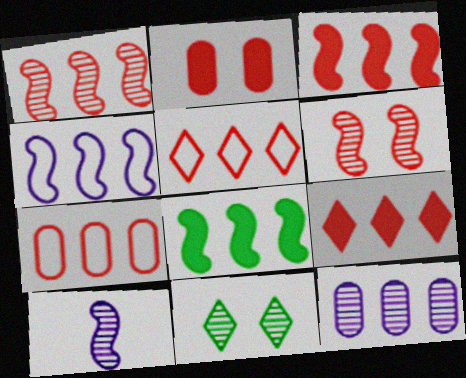[[1, 4, 8], 
[1, 7, 9], 
[5, 8, 12]]